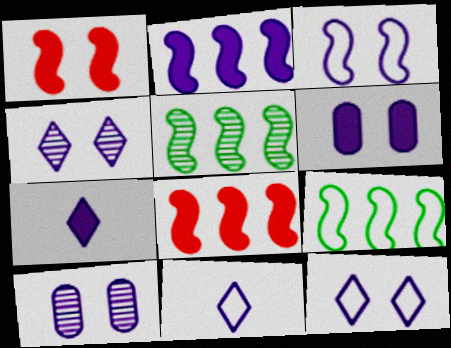[[2, 6, 7], 
[2, 10, 11], 
[3, 4, 6]]